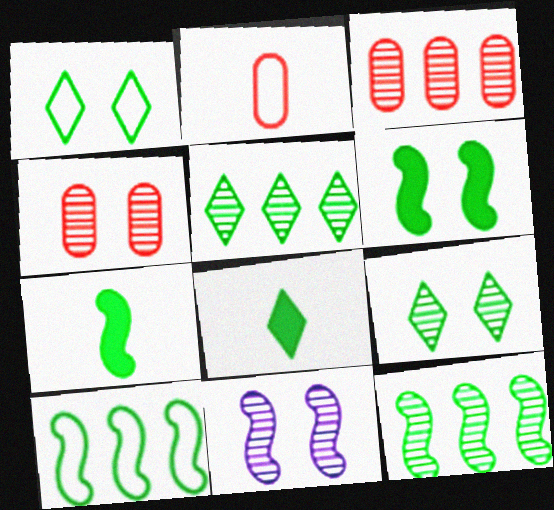[[1, 5, 8], 
[4, 9, 11]]